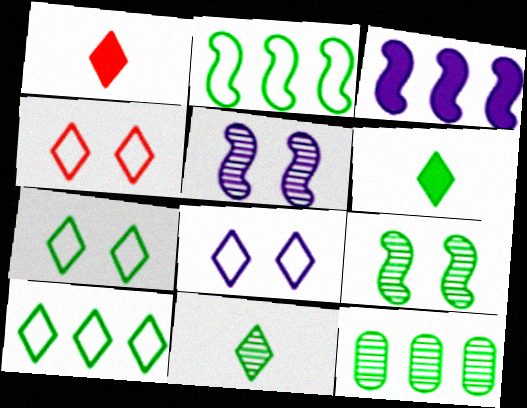[[4, 7, 8], 
[9, 11, 12]]